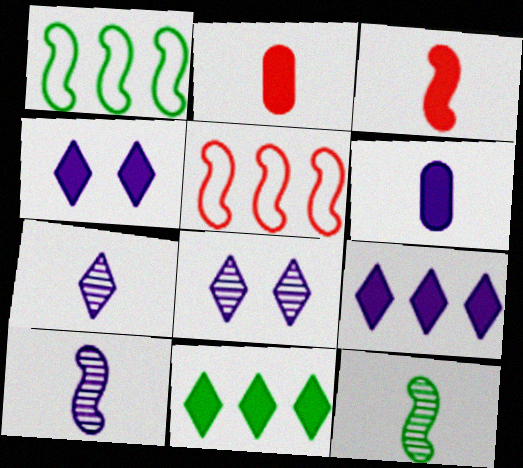[[1, 2, 8]]